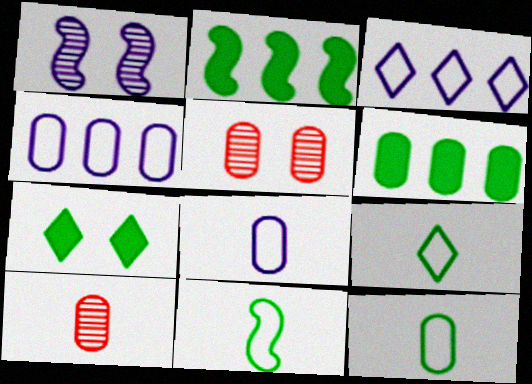[[5, 6, 8], 
[9, 11, 12]]